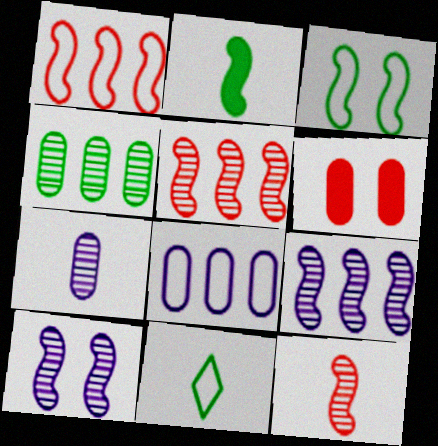[[1, 2, 10], 
[6, 9, 11]]